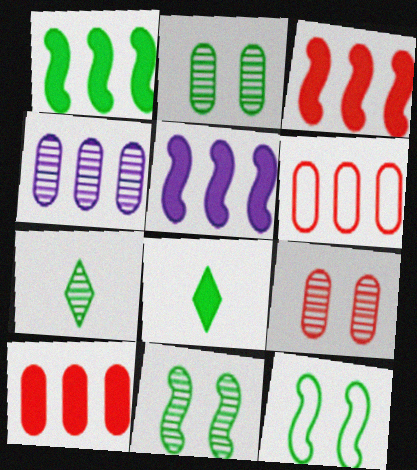[[1, 3, 5]]